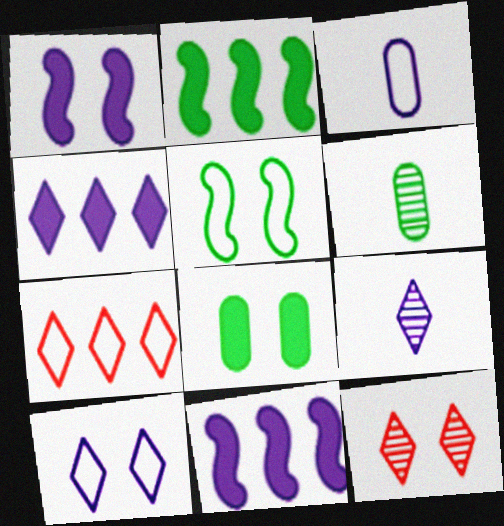[[1, 6, 7], 
[2, 3, 12], 
[3, 5, 7], 
[4, 9, 10]]